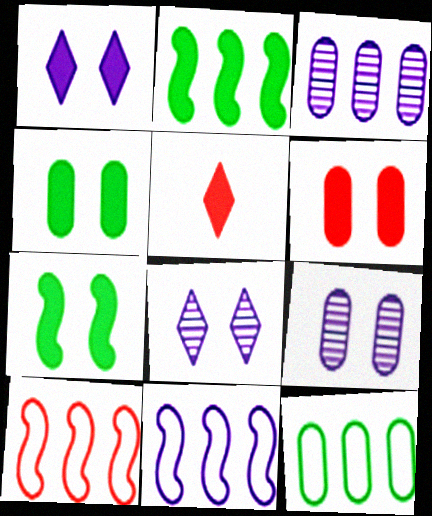[[1, 6, 7]]